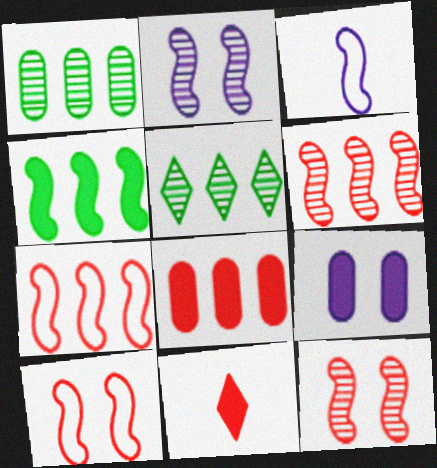[[3, 4, 12], 
[4, 9, 11]]